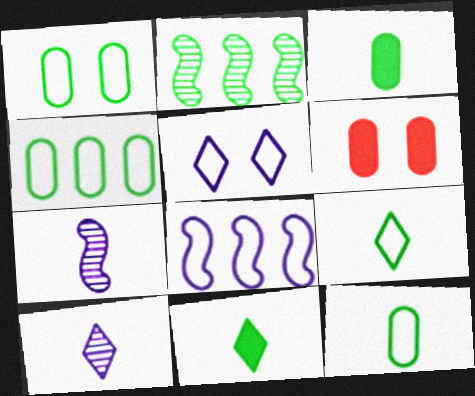[[1, 2, 11], 
[1, 4, 12]]